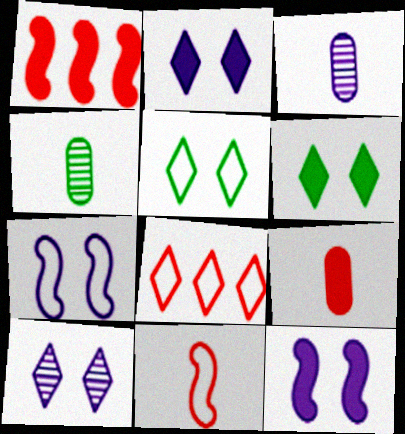[[1, 3, 5], 
[4, 8, 12]]